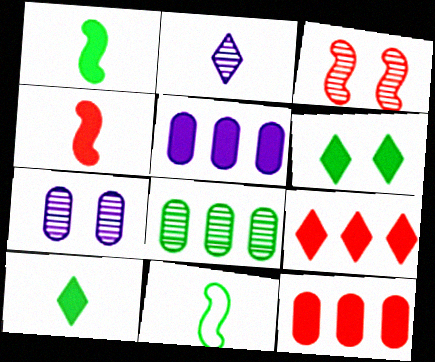[[2, 3, 8], 
[4, 5, 6], 
[6, 8, 11], 
[7, 9, 11]]